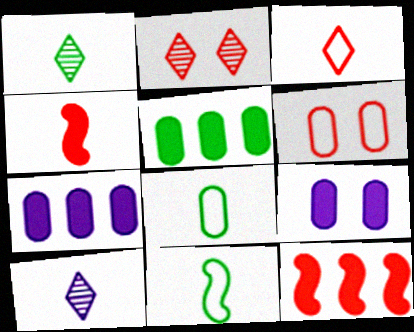[[2, 7, 11], 
[4, 8, 10]]